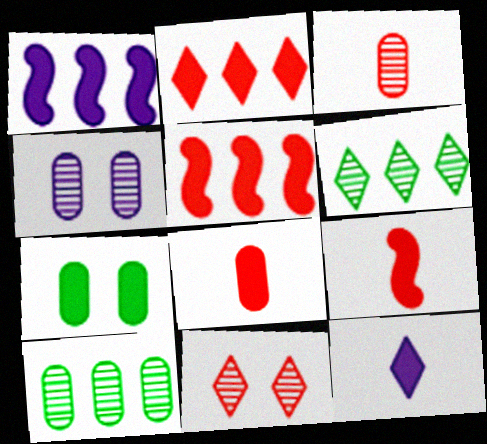[[3, 4, 10], 
[5, 7, 12]]